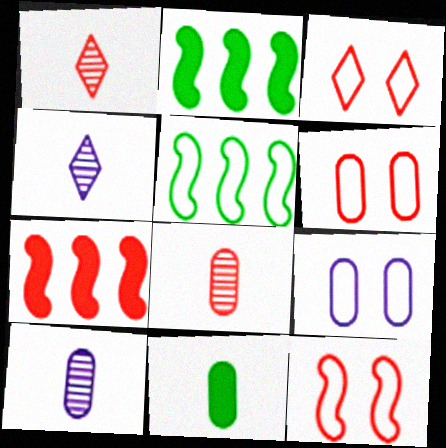[[1, 2, 9], 
[1, 6, 7], 
[2, 3, 10], 
[2, 4, 6], 
[3, 6, 12], 
[3, 7, 8]]